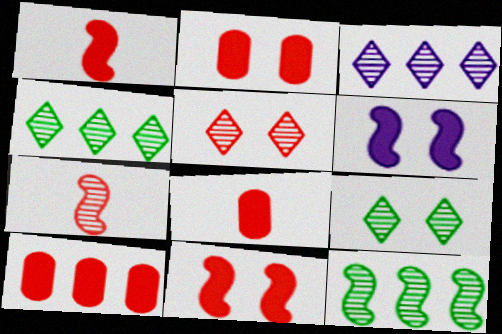[[2, 8, 10]]